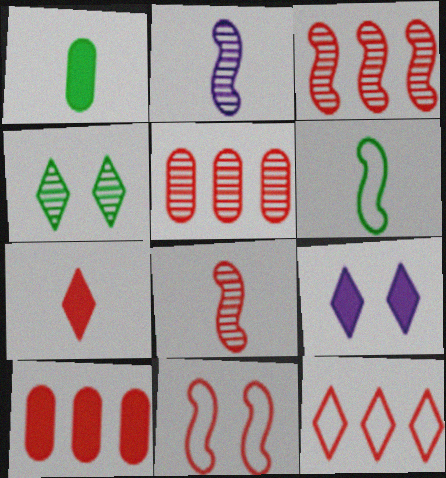[[2, 4, 5], 
[3, 10, 12], 
[5, 6, 9], 
[5, 7, 11]]